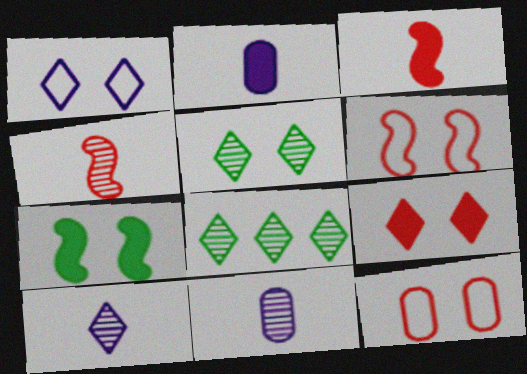[[1, 5, 9], 
[2, 6, 8]]